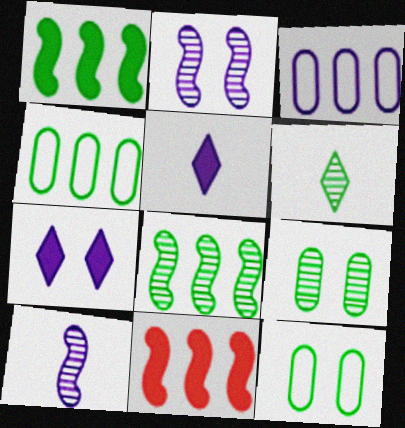[[1, 6, 12], 
[2, 3, 5], 
[3, 7, 10], 
[6, 8, 9]]